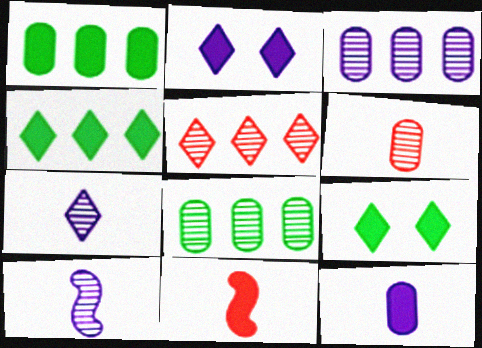[[1, 2, 11]]